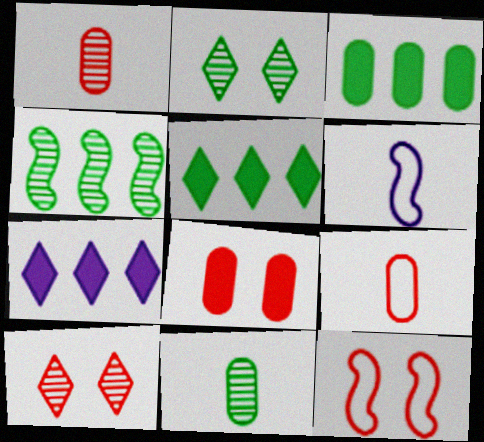[[2, 4, 11], 
[3, 6, 10], 
[7, 11, 12], 
[8, 10, 12]]